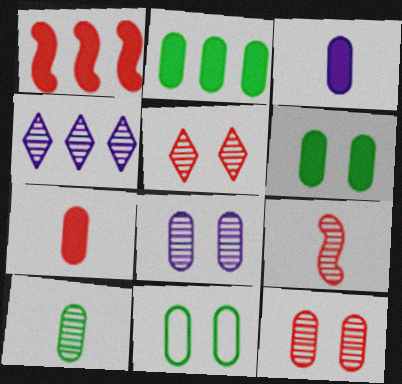[[2, 10, 11]]